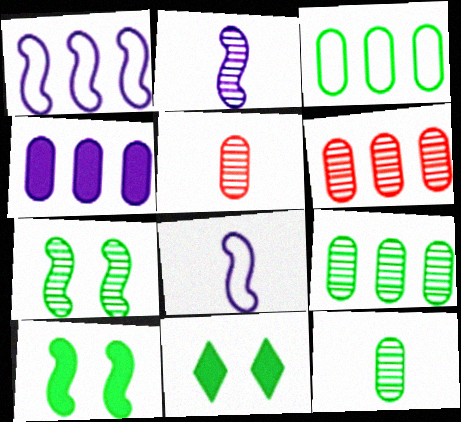[[1, 5, 11], 
[3, 4, 6], 
[6, 8, 11]]